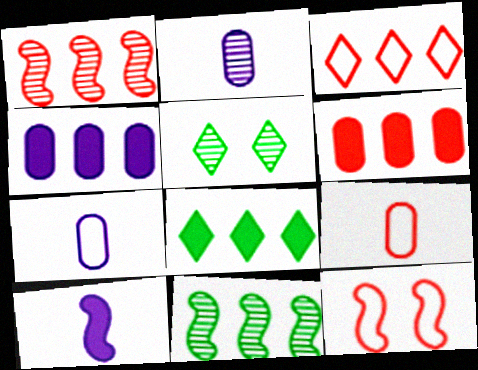[[1, 2, 5], 
[1, 3, 6], 
[2, 8, 12], 
[3, 4, 11], 
[3, 9, 12], 
[10, 11, 12]]